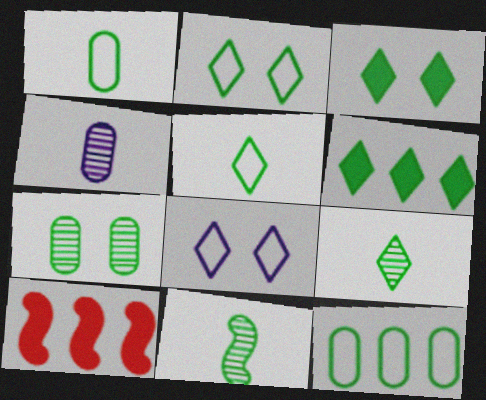[[2, 4, 10], 
[2, 6, 9], 
[3, 11, 12]]